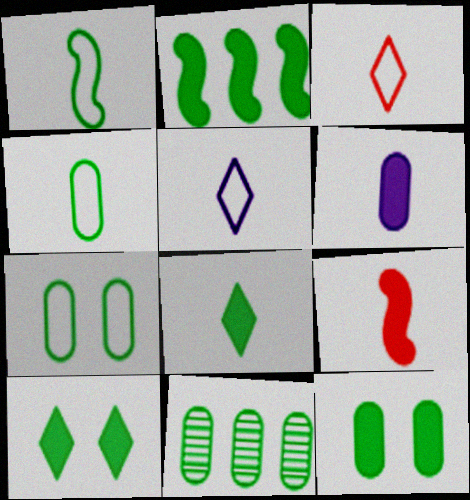[[1, 10, 11], 
[2, 8, 12], 
[4, 11, 12], 
[6, 8, 9]]